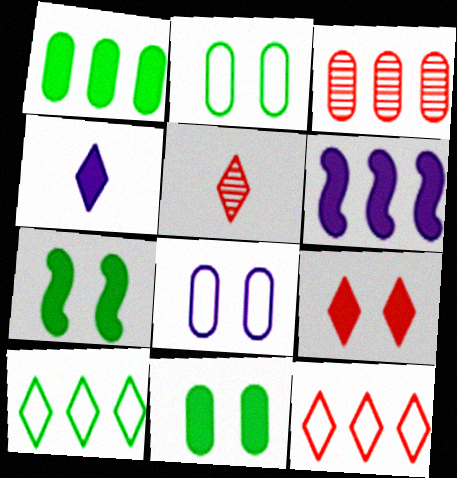[[2, 5, 6], 
[3, 6, 10], 
[5, 9, 12]]